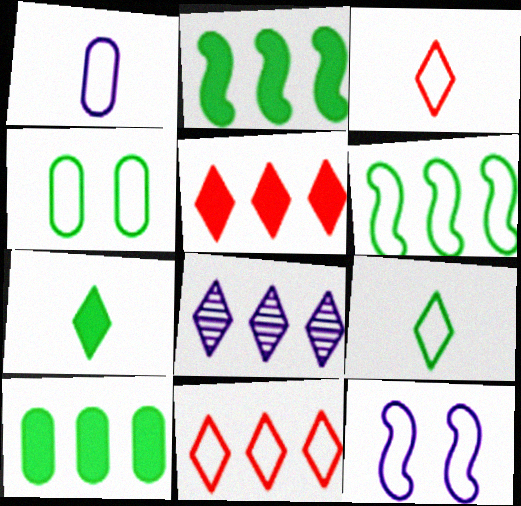[[4, 6, 9]]